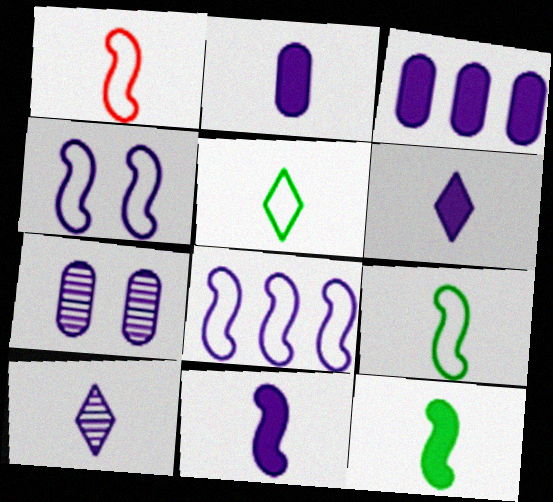[[2, 6, 11], 
[3, 4, 10], 
[6, 7, 8]]